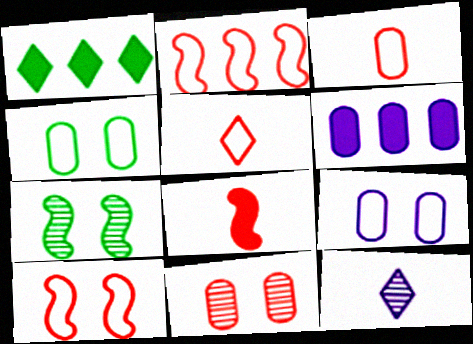[[5, 6, 7]]